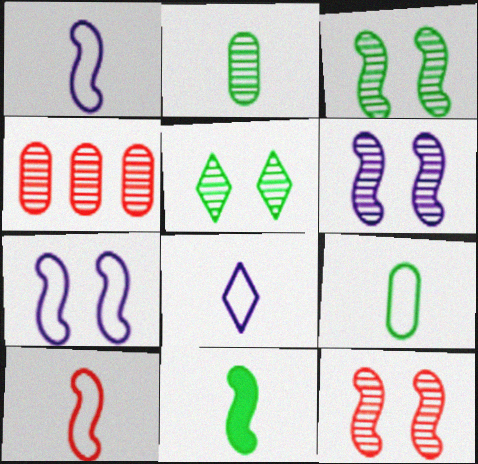[[3, 6, 12], 
[8, 9, 10]]